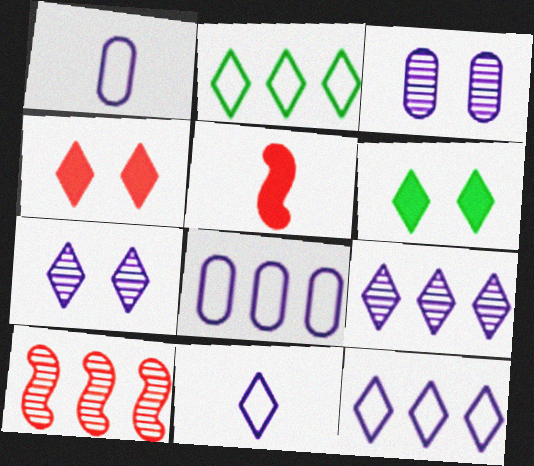[[1, 6, 10], 
[2, 3, 5]]